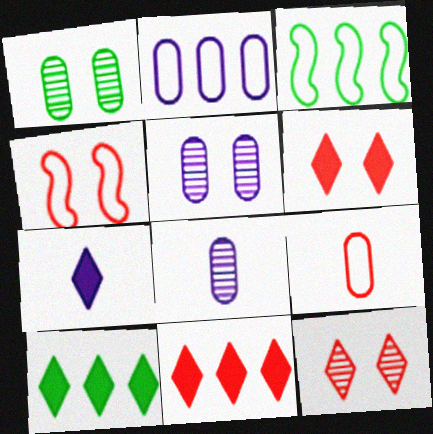[[3, 6, 8], 
[4, 8, 10], 
[6, 7, 10]]